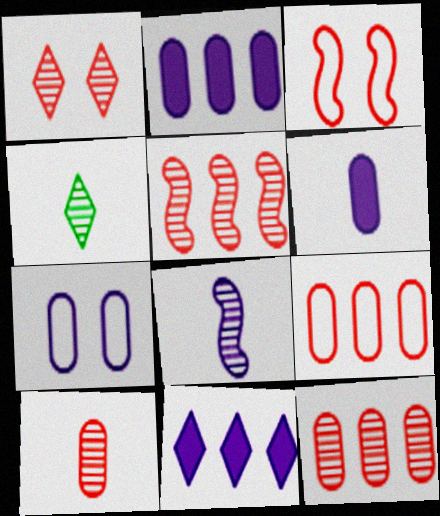[[1, 5, 10], 
[2, 3, 4], 
[4, 8, 10], 
[7, 8, 11]]